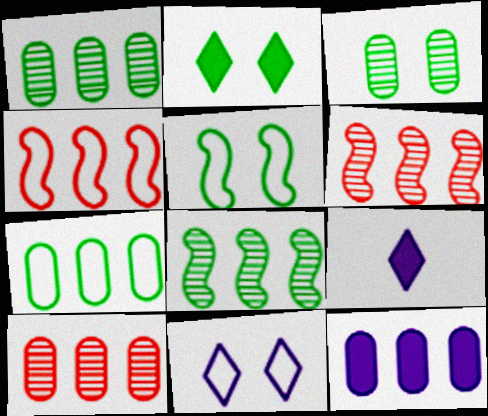[[2, 3, 5], 
[3, 4, 9], 
[5, 9, 10], 
[7, 10, 12]]